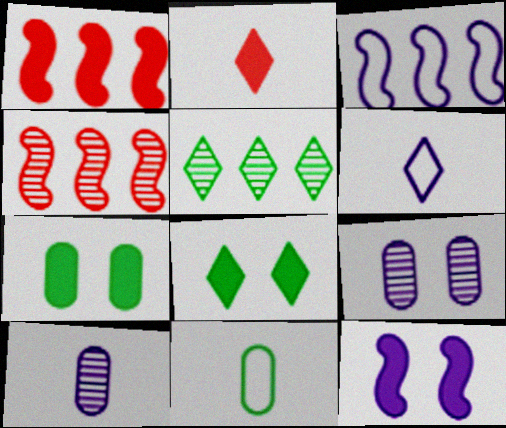[[4, 6, 7]]